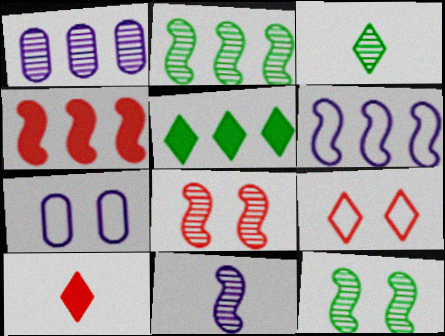[[1, 3, 8], 
[2, 4, 6], 
[2, 7, 10], 
[2, 8, 11], 
[3, 4, 7]]